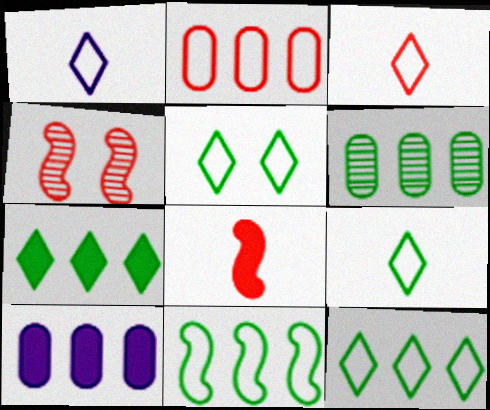[[1, 3, 9], 
[2, 6, 10], 
[4, 9, 10], 
[5, 9, 12], 
[6, 7, 11]]